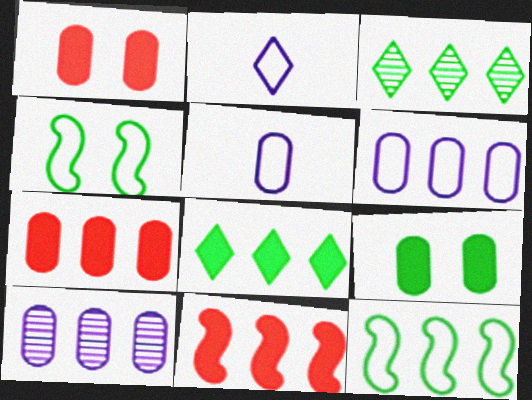[[3, 6, 11]]